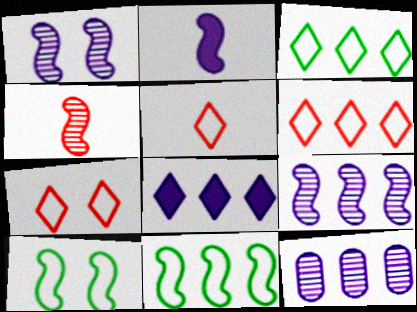[[5, 6, 7]]